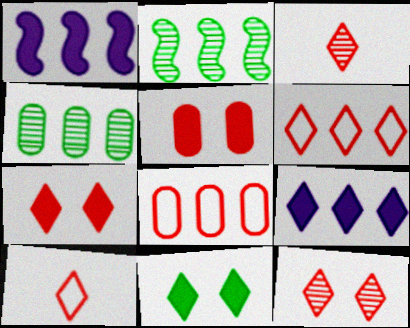[[1, 4, 6], 
[2, 8, 9], 
[3, 6, 7]]